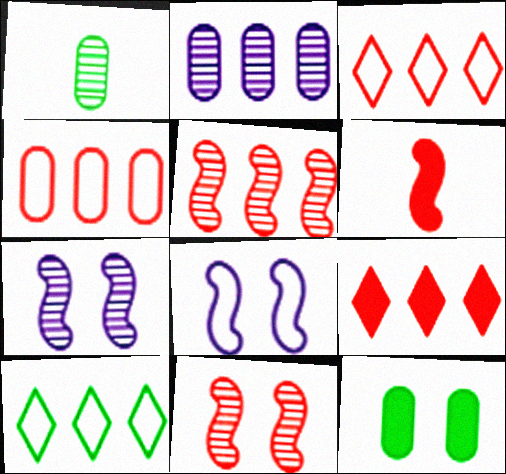[[1, 8, 9], 
[4, 5, 9]]